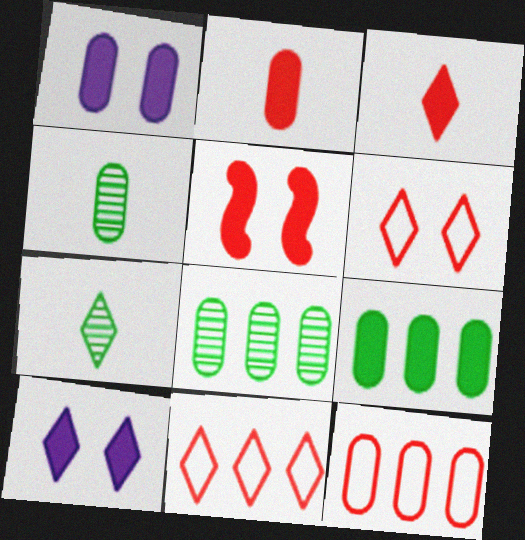[[1, 2, 9], 
[1, 4, 12], 
[7, 10, 11]]